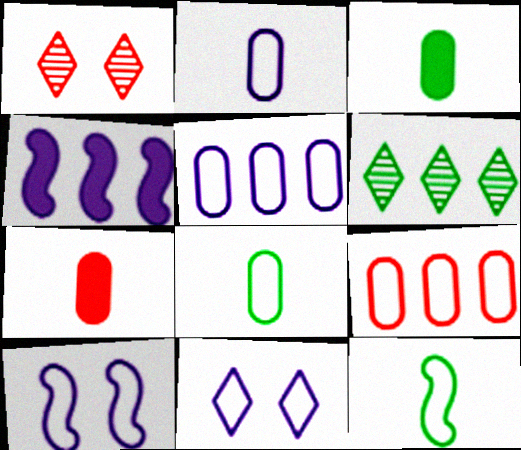[[1, 4, 8], 
[4, 6, 9], 
[6, 7, 10], 
[9, 11, 12]]